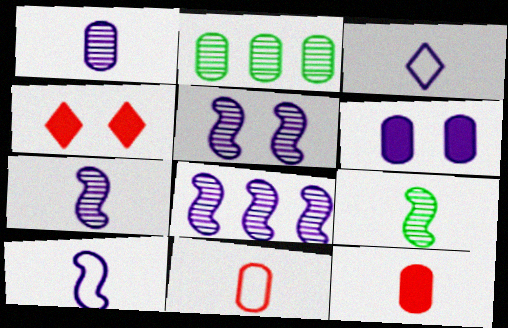[[2, 4, 10], 
[2, 6, 11], 
[3, 6, 8], 
[3, 9, 12], 
[5, 7, 8]]